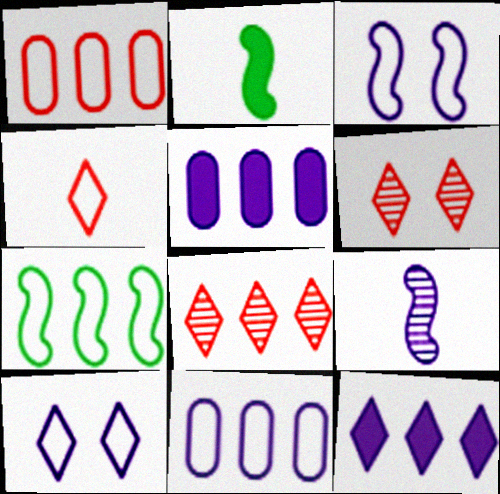[[2, 6, 11], 
[5, 7, 8], 
[5, 9, 10]]